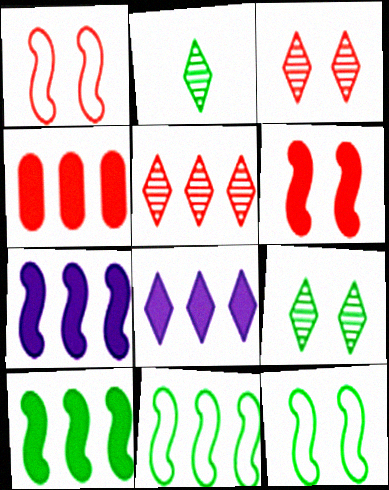[[4, 8, 10]]